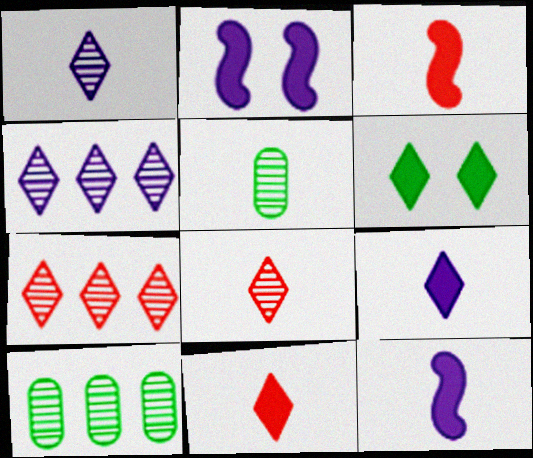[]